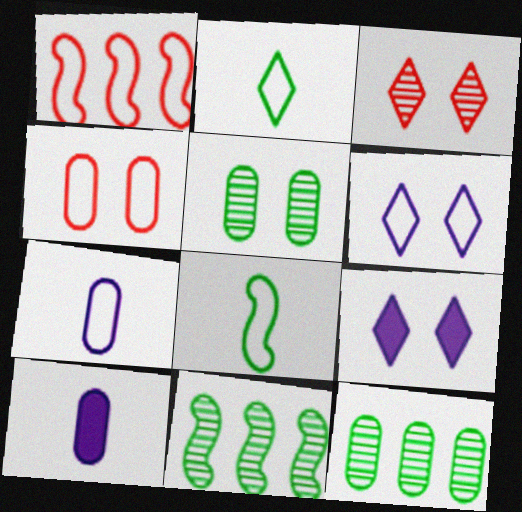[[4, 10, 12]]